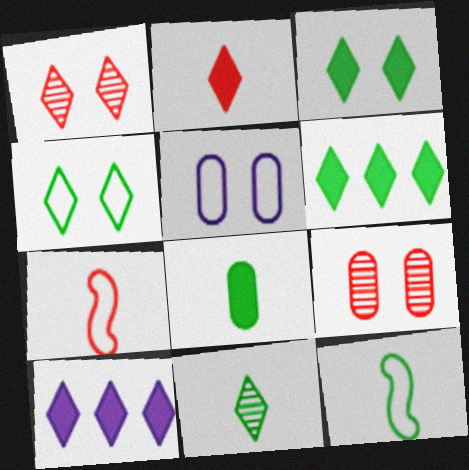[[2, 3, 10], 
[4, 6, 11], 
[8, 11, 12], 
[9, 10, 12]]